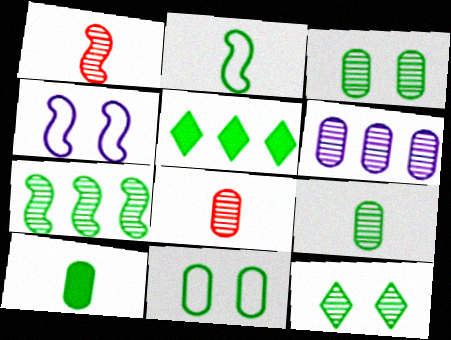[[1, 6, 12], 
[2, 3, 5], 
[3, 6, 8], 
[4, 5, 8], 
[7, 9, 12]]